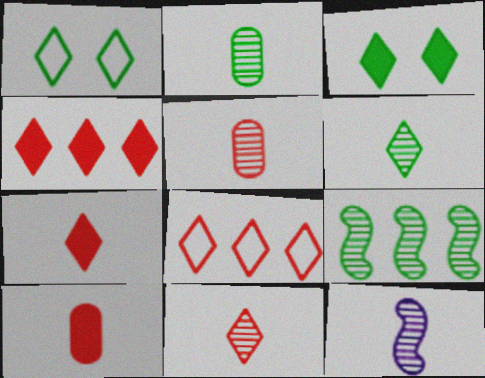[[2, 11, 12], 
[5, 6, 12]]